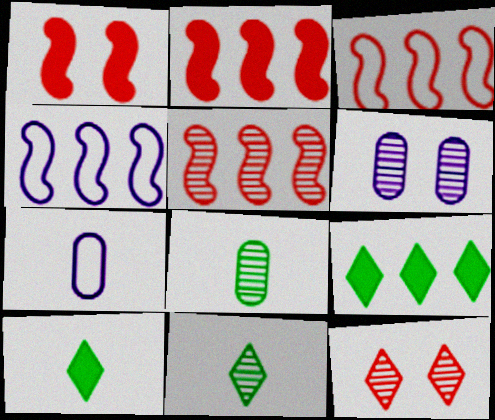[[2, 3, 5], 
[3, 6, 10], 
[5, 6, 11]]